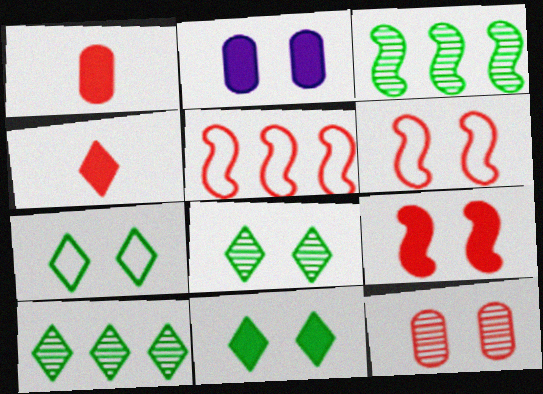[[2, 6, 8], 
[2, 9, 11], 
[4, 5, 12], 
[7, 8, 11]]